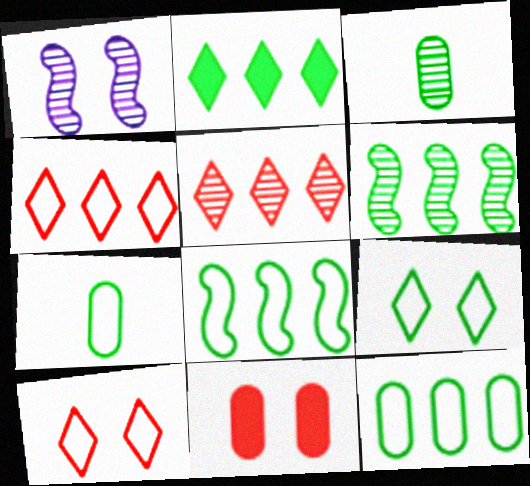[[1, 3, 5], 
[1, 9, 11], 
[2, 6, 12], 
[7, 8, 9]]